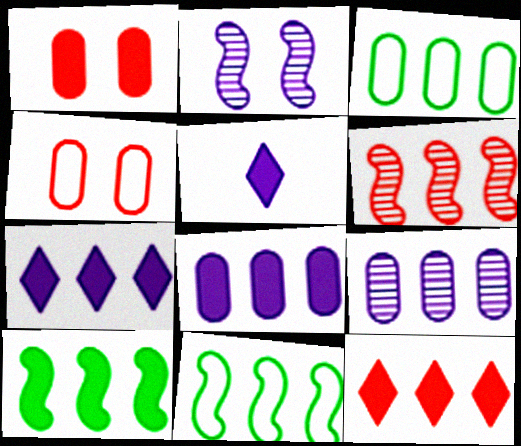[[1, 5, 10], 
[3, 6, 7], 
[8, 10, 12], 
[9, 11, 12]]